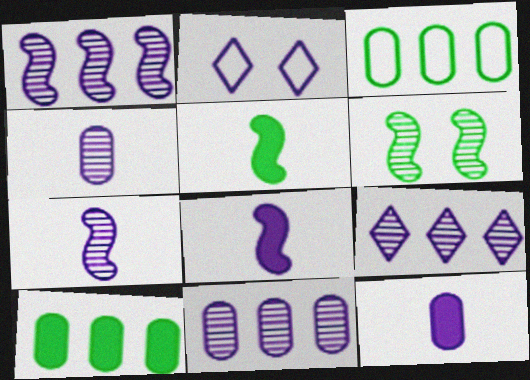[[1, 2, 12], 
[1, 9, 11], 
[2, 8, 11]]